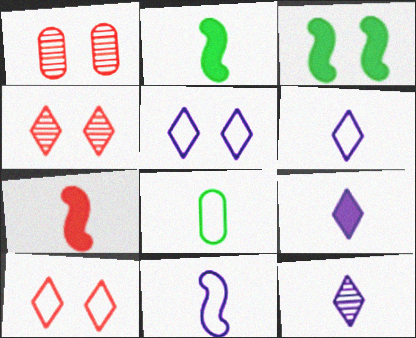[[1, 3, 5], 
[6, 9, 12], 
[7, 8, 12]]